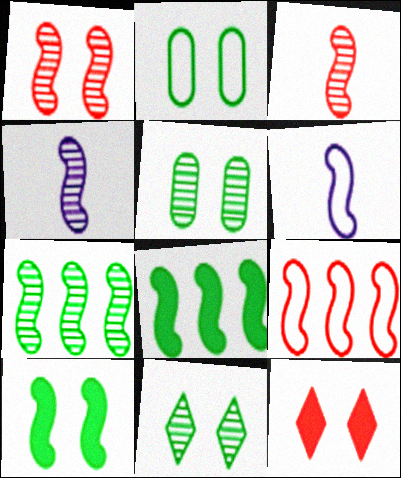[[1, 4, 7], 
[1, 6, 8], 
[2, 10, 11], 
[4, 9, 10]]